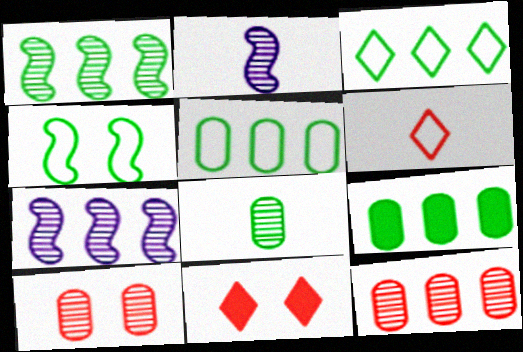[[1, 3, 9], 
[2, 5, 11]]